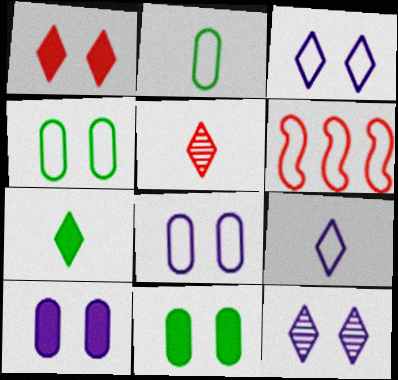[[2, 3, 6], 
[4, 6, 9], 
[5, 7, 9]]